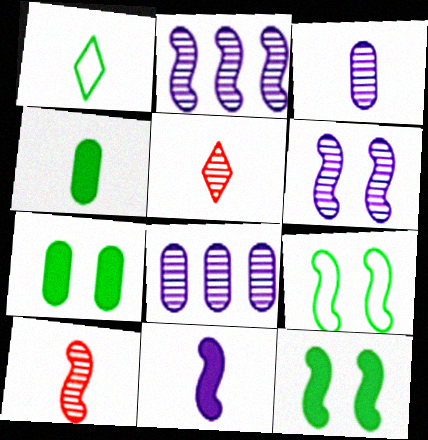[]